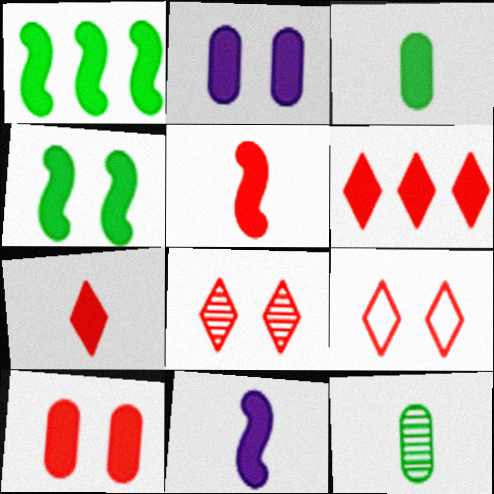[[1, 2, 7], 
[3, 7, 11], 
[5, 6, 10]]